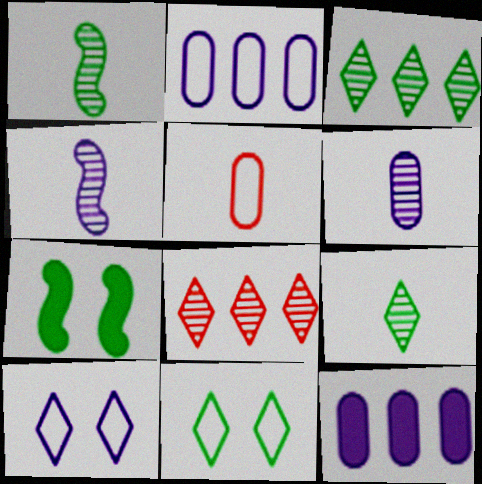[[4, 10, 12]]